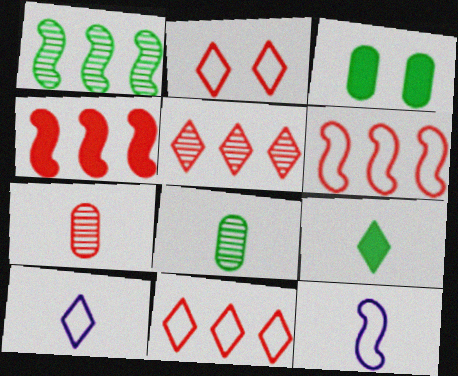[[2, 4, 7], 
[3, 5, 12], 
[7, 9, 12]]